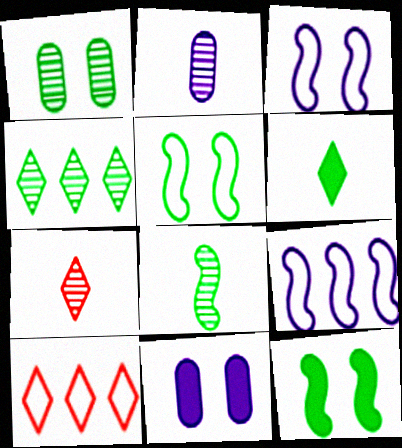[[1, 4, 8], 
[2, 7, 8], 
[2, 10, 12], 
[8, 10, 11]]